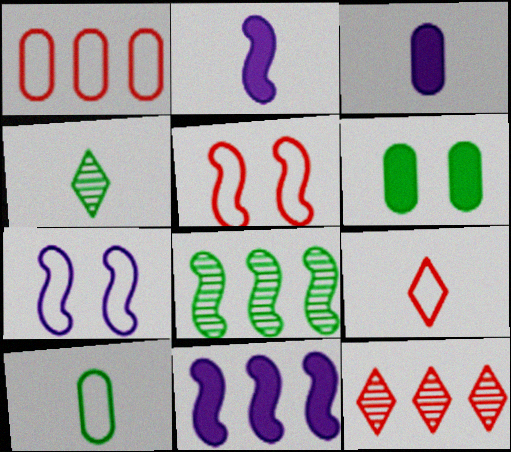[[1, 5, 9], 
[2, 5, 8]]